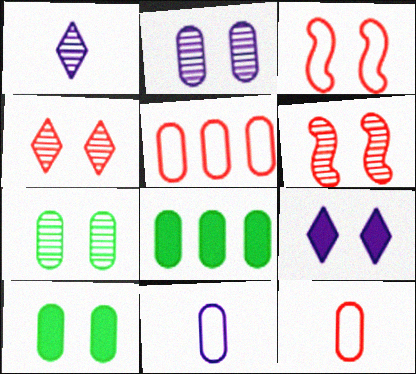[[1, 3, 8], 
[2, 8, 12], 
[3, 7, 9]]